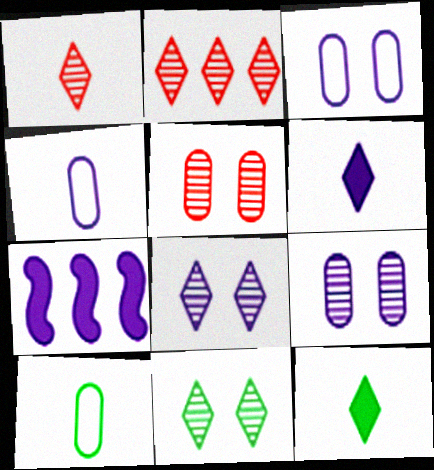[[4, 7, 8]]